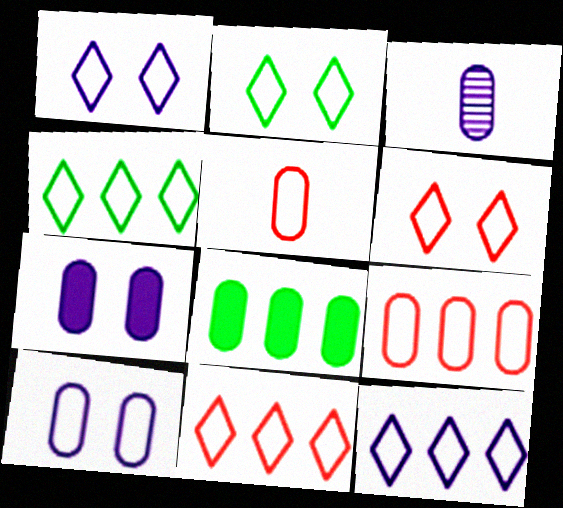[[1, 2, 6], 
[4, 11, 12]]